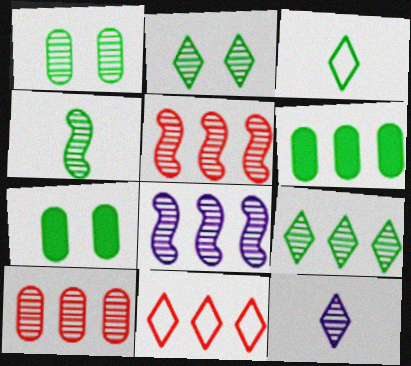[[1, 4, 9], 
[1, 5, 12], 
[6, 8, 11], 
[8, 9, 10]]